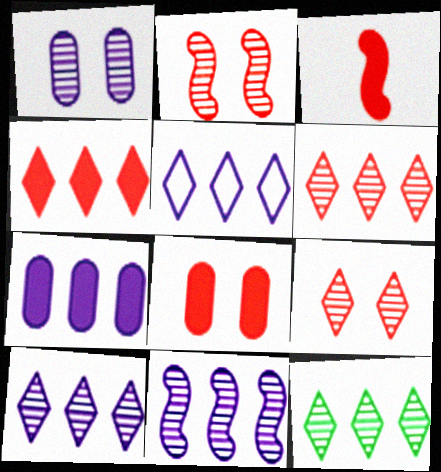[[3, 4, 8], 
[4, 5, 12], 
[5, 7, 11], 
[6, 10, 12]]